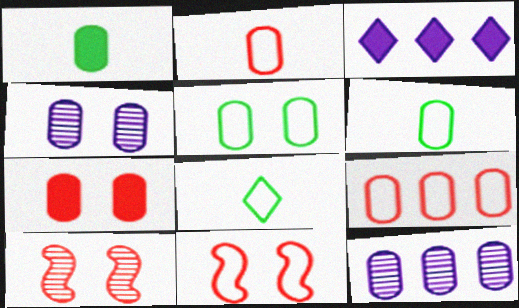[[1, 4, 9], 
[3, 6, 10], 
[4, 5, 7], 
[6, 7, 12]]